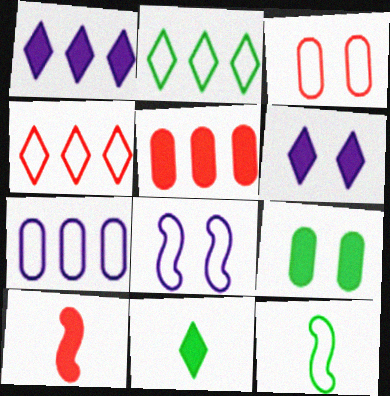[[1, 9, 10]]